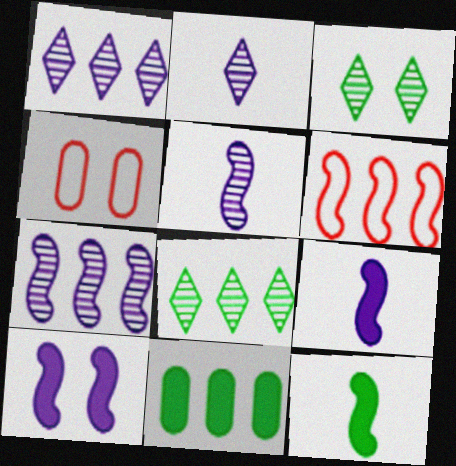[[1, 4, 12], 
[1, 6, 11], 
[3, 4, 10], 
[4, 8, 9]]